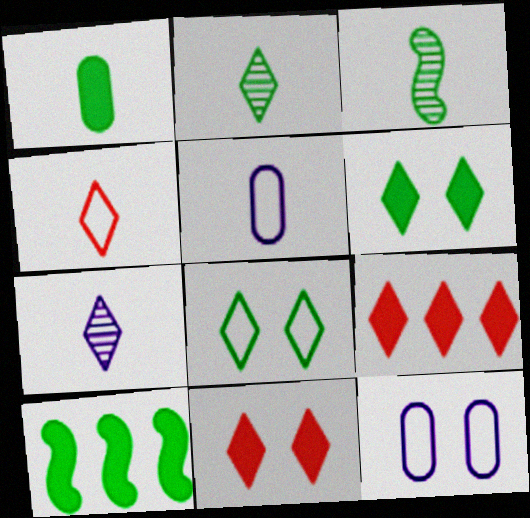[[1, 6, 10], 
[3, 9, 12], 
[7, 8, 9]]